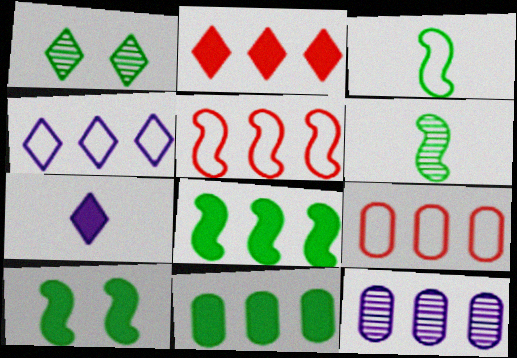[[1, 3, 11], 
[9, 11, 12]]